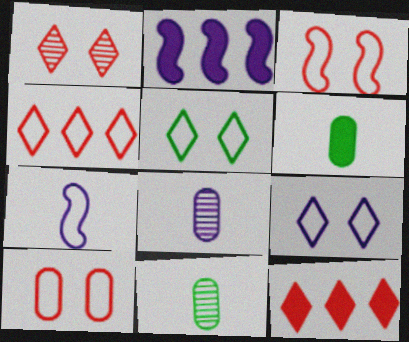[[2, 8, 9]]